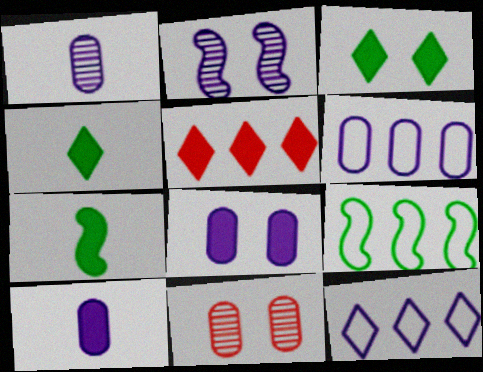[[1, 6, 8], 
[2, 10, 12], 
[5, 7, 8], 
[7, 11, 12]]